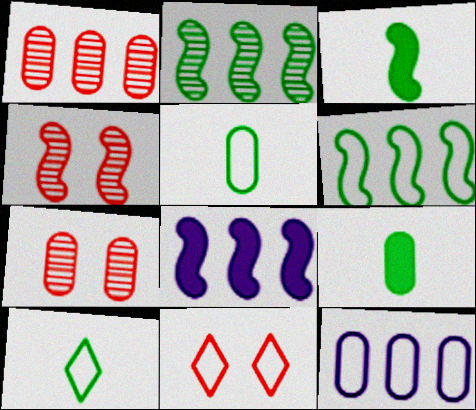[[7, 8, 10], 
[7, 9, 12]]